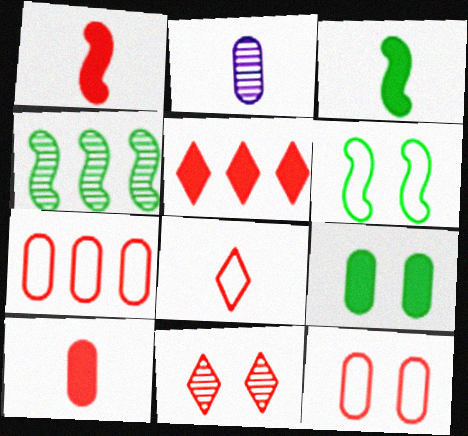[[1, 7, 11], 
[2, 3, 8], 
[2, 4, 11], 
[2, 5, 6], 
[2, 7, 9], 
[3, 4, 6], 
[5, 8, 11]]